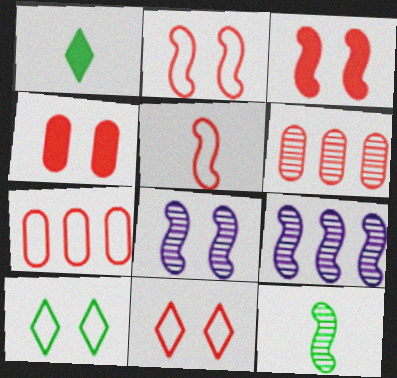[[1, 7, 8], 
[4, 8, 10], 
[5, 7, 11]]